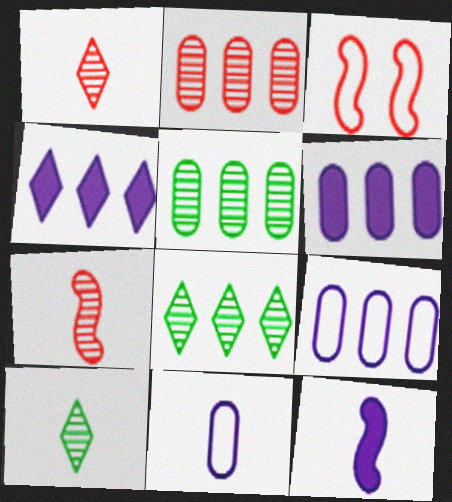[[3, 6, 10]]